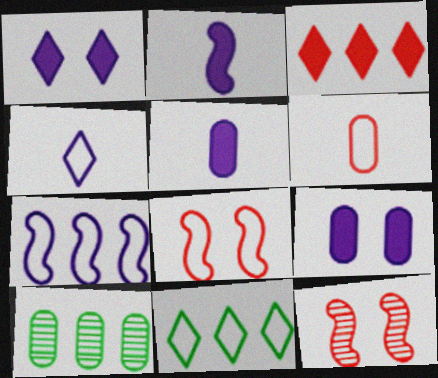[[3, 6, 12], 
[3, 7, 10], 
[5, 11, 12], 
[6, 9, 10]]